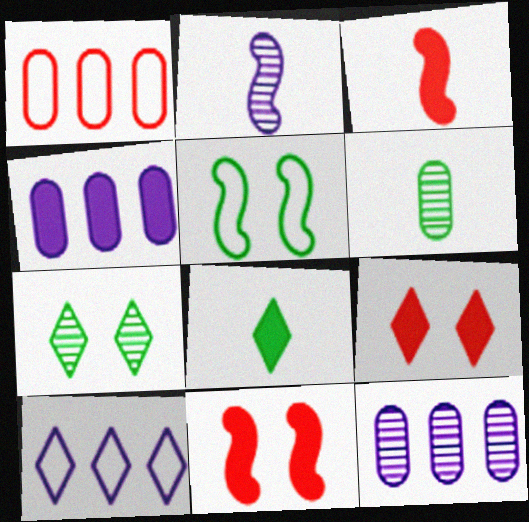[[4, 8, 11], 
[6, 10, 11]]